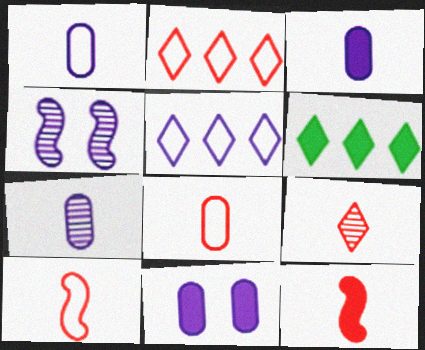[[1, 3, 7], 
[3, 4, 5], 
[4, 6, 8], 
[6, 11, 12], 
[8, 9, 12]]